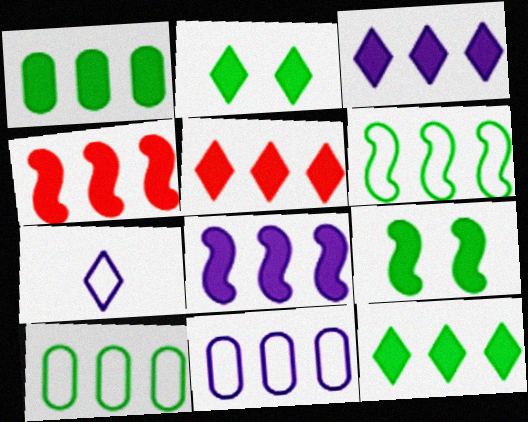[[1, 3, 4], 
[1, 5, 8], 
[3, 5, 12]]